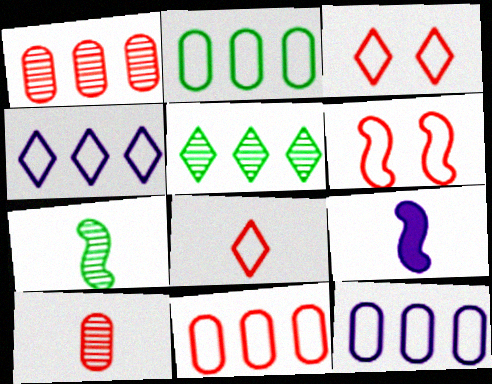[[2, 11, 12], 
[6, 8, 11]]